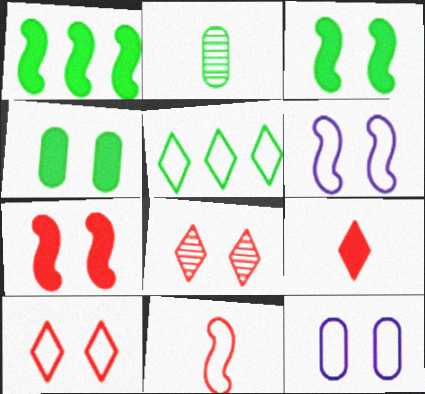[[2, 3, 5], 
[3, 8, 12], 
[4, 6, 8], 
[5, 11, 12]]